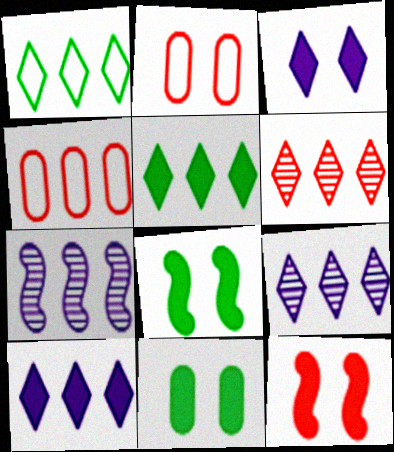[[1, 6, 10], 
[3, 11, 12], 
[4, 5, 7]]